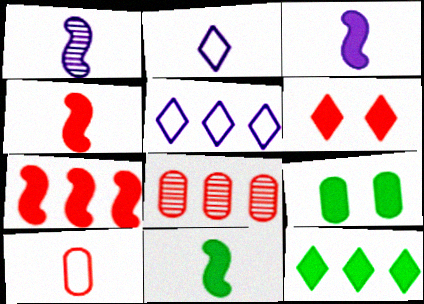[[3, 4, 11], 
[9, 11, 12]]